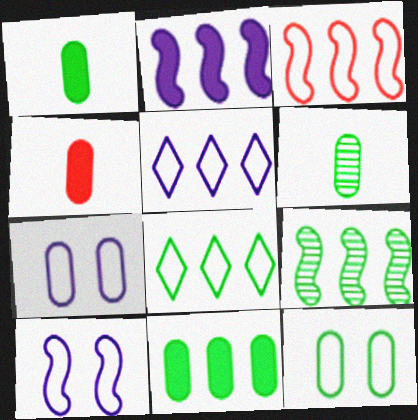[[2, 3, 9], 
[6, 11, 12], 
[8, 9, 11]]